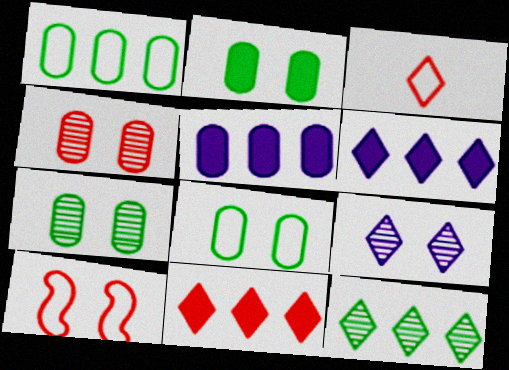[[2, 7, 8], 
[2, 9, 10]]